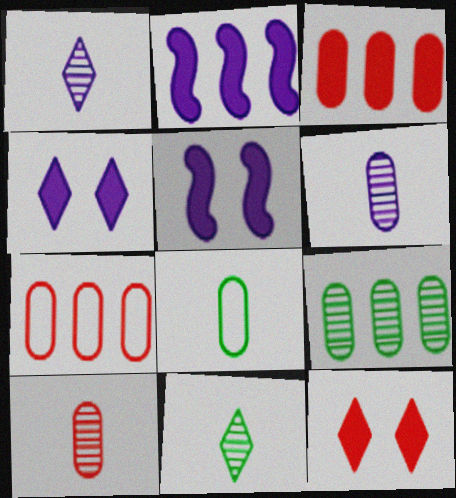[[5, 7, 11]]